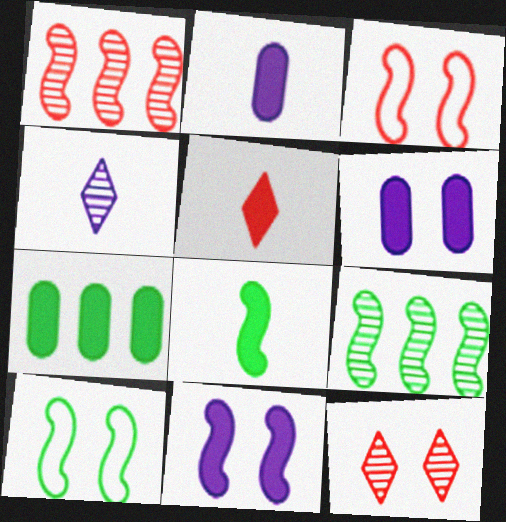[[2, 5, 8], 
[3, 4, 7], 
[5, 7, 11], 
[6, 10, 12], 
[8, 9, 10]]